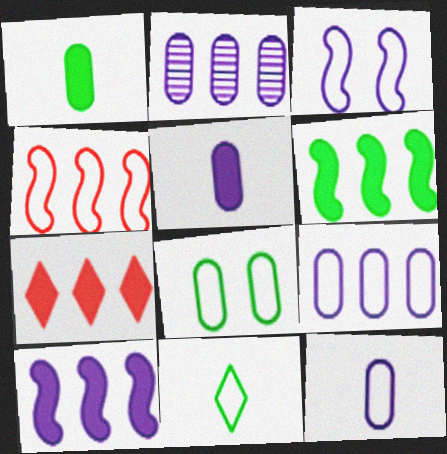[]